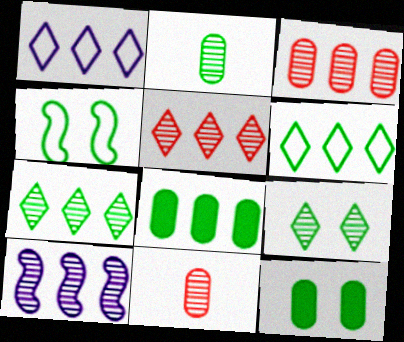[[3, 7, 10], 
[4, 9, 12], 
[9, 10, 11]]